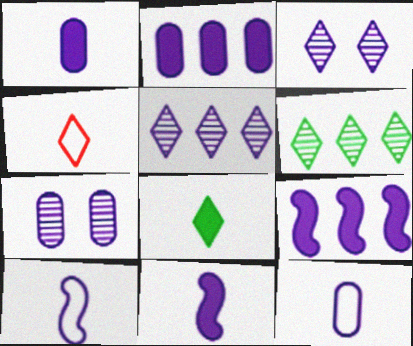[[2, 3, 10], 
[2, 7, 12], 
[3, 9, 12]]